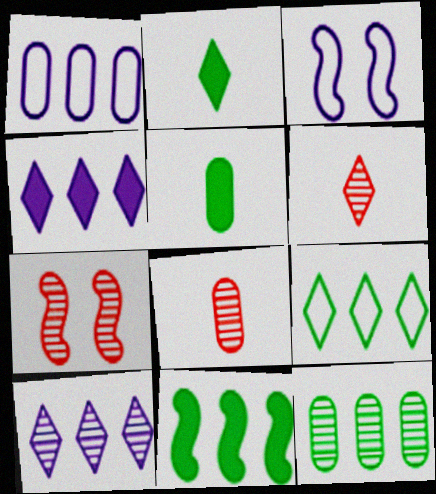[[1, 2, 7], 
[9, 11, 12]]